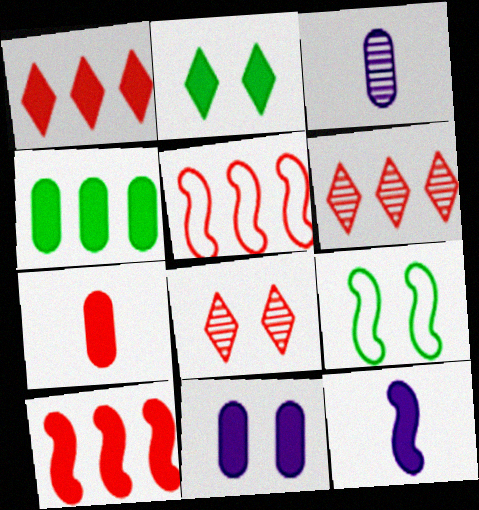[[1, 3, 9], 
[2, 3, 5], 
[4, 7, 11], 
[5, 7, 8], 
[8, 9, 11]]